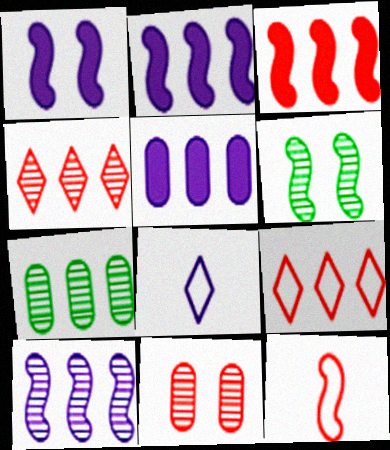[[2, 6, 12], 
[2, 7, 9], 
[4, 7, 10]]